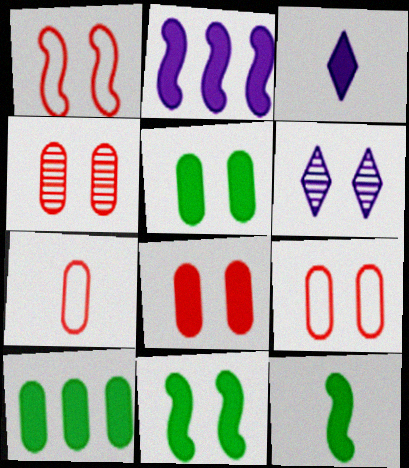[[1, 5, 6], 
[4, 8, 9], 
[6, 9, 11]]